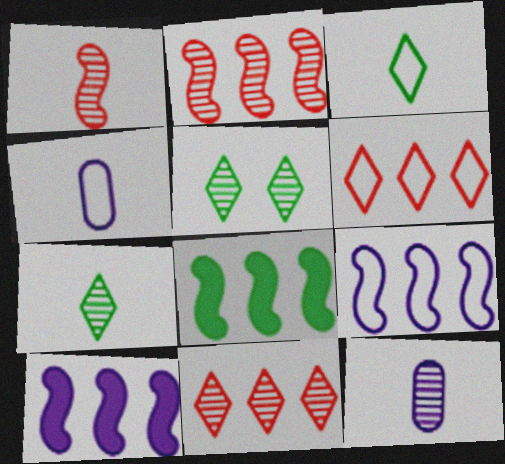[[1, 7, 12], 
[2, 5, 12], 
[2, 8, 9]]